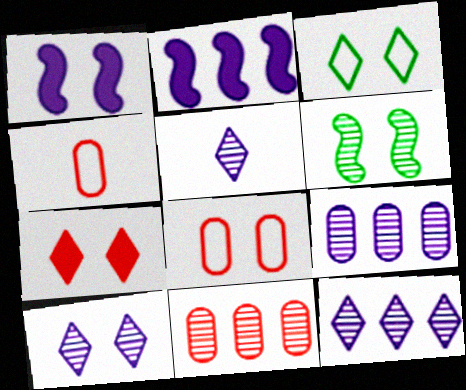[[3, 7, 10], 
[5, 6, 11], 
[5, 10, 12]]